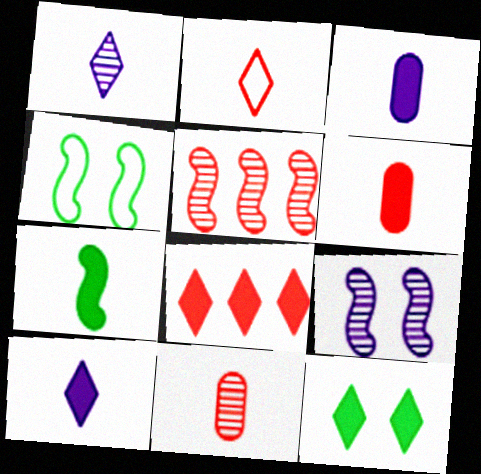[[6, 7, 10], 
[8, 10, 12]]